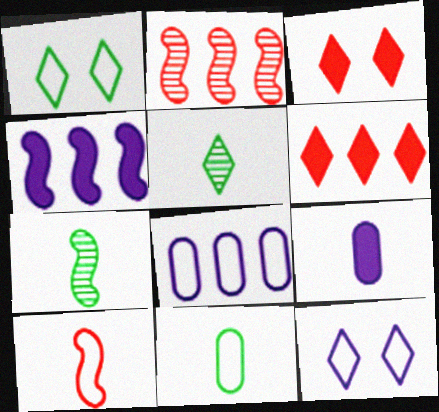[[1, 2, 9], 
[1, 8, 10], 
[3, 7, 8], 
[5, 6, 12], 
[5, 9, 10]]